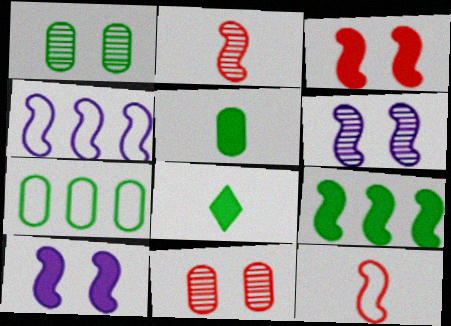[[1, 5, 7], 
[4, 8, 11], 
[6, 9, 12]]